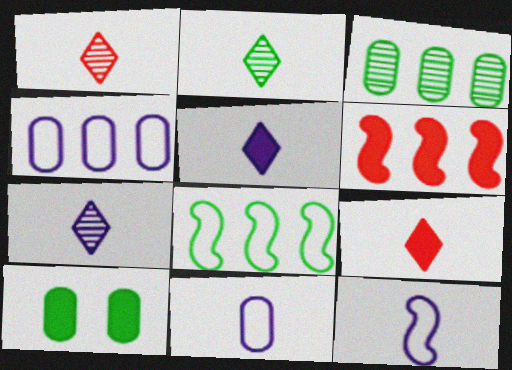[[1, 2, 7], 
[2, 8, 10], 
[5, 6, 10]]